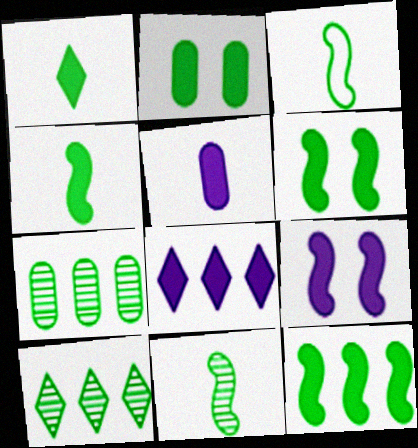[[1, 2, 12], 
[2, 3, 10], 
[3, 4, 11], 
[4, 6, 12], 
[5, 8, 9]]